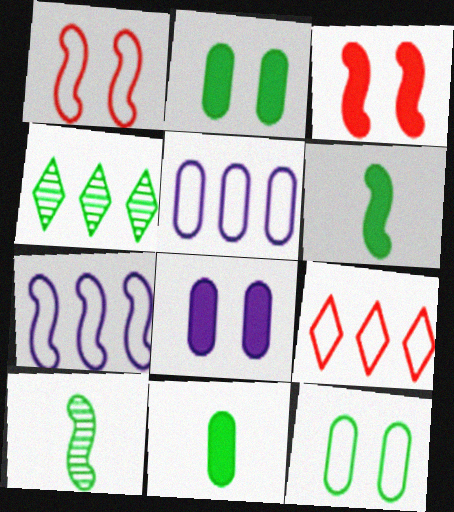[[3, 7, 10], 
[4, 6, 12], 
[8, 9, 10]]